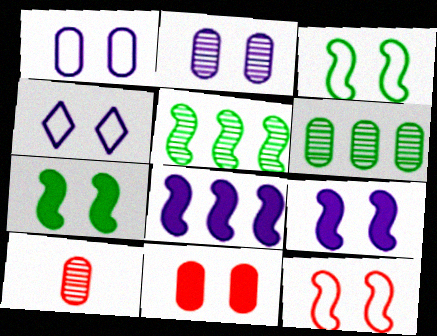[[2, 4, 9], 
[2, 6, 10]]